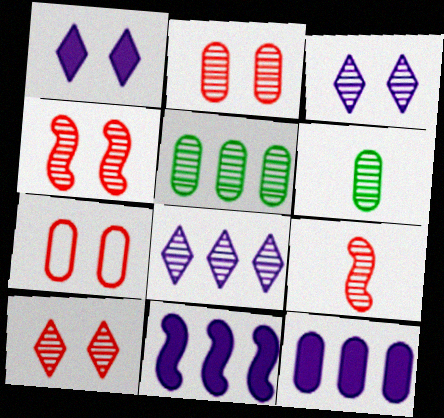[[2, 4, 10], 
[3, 5, 9], 
[4, 6, 8], 
[6, 7, 12]]